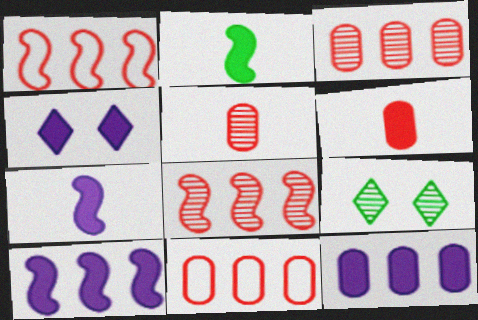[[4, 7, 12], 
[7, 9, 11]]